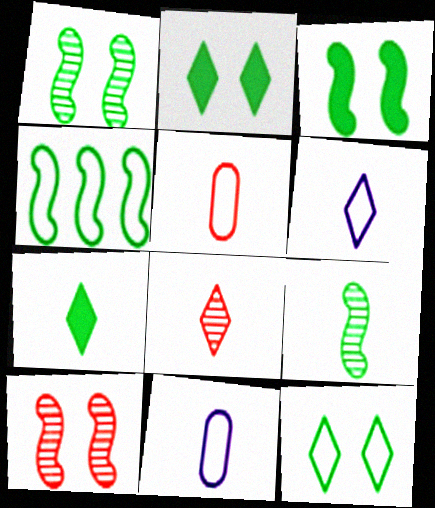[[3, 4, 9], 
[6, 7, 8]]